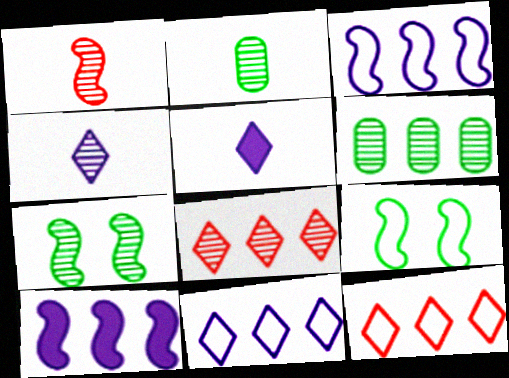[[1, 2, 4], 
[1, 9, 10], 
[6, 10, 12]]